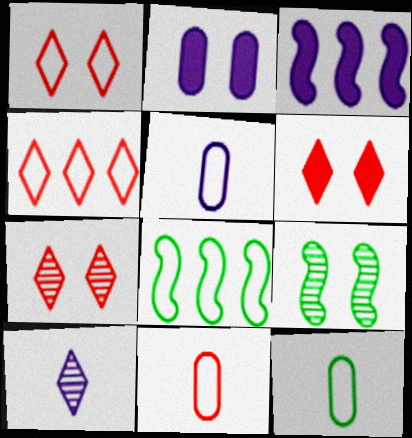[[1, 2, 9], 
[1, 5, 8], 
[1, 6, 7], 
[3, 7, 12], 
[5, 11, 12]]